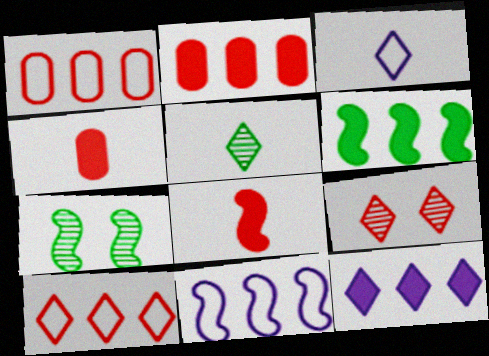[[1, 8, 9], 
[2, 3, 7], 
[2, 6, 12], 
[7, 8, 11]]